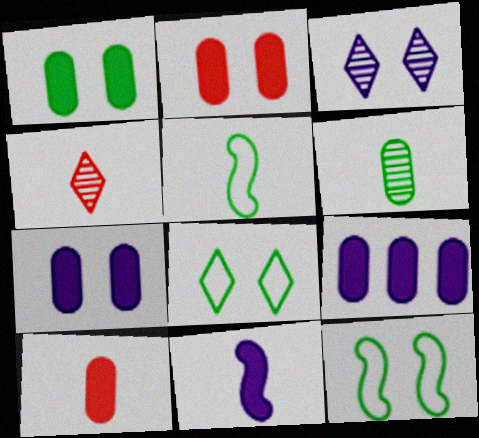[[1, 2, 7], 
[1, 9, 10], 
[2, 3, 12], 
[4, 9, 12]]